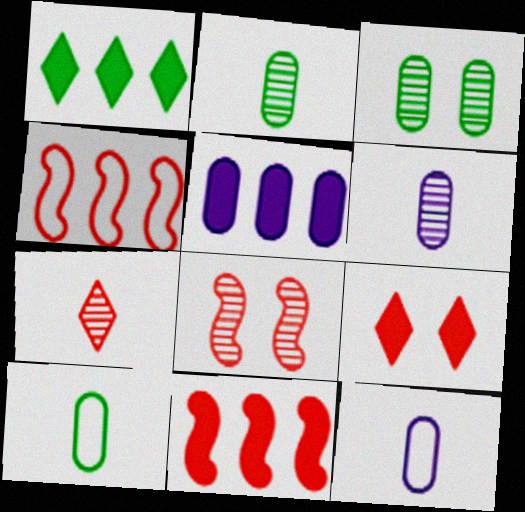[[1, 5, 11], 
[1, 8, 12]]